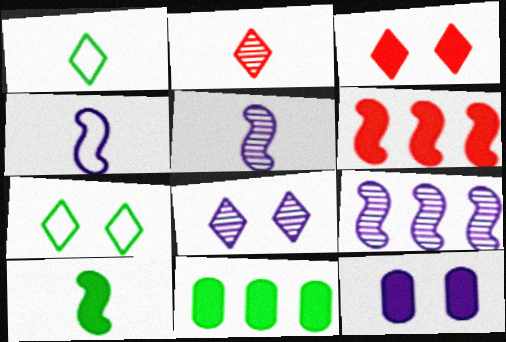[[3, 7, 8]]